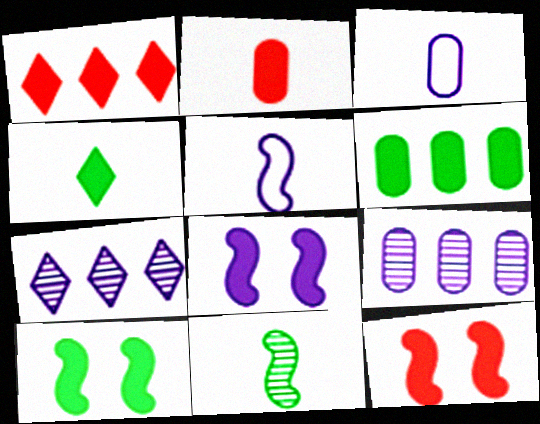[[1, 2, 12], 
[3, 7, 8], 
[4, 6, 10], 
[8, 10, 12]]